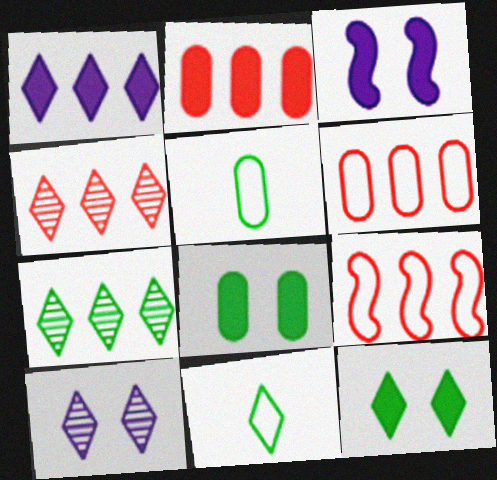[[2, 4, 9], 
[3, 4, 5], 
[7, 11, 12]]